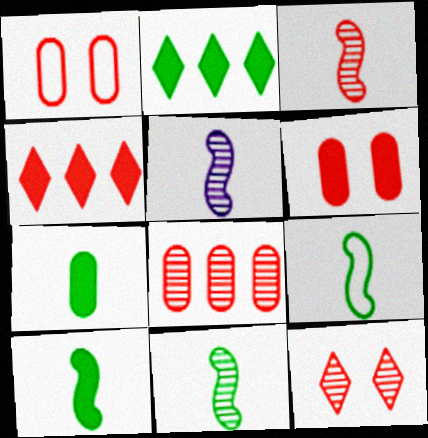[[1, 2, 5], 
[1, 3, 4], 
[3, 5, 11], 
[3, 8, 12], 
[9, 10, 11]]